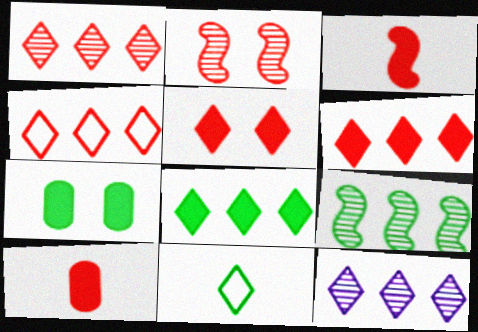[[1, 4, 6], 
[2, 4, 10], 
[4, 8, 12], 
[5, 11, 12], 
[7, 9, 11]]